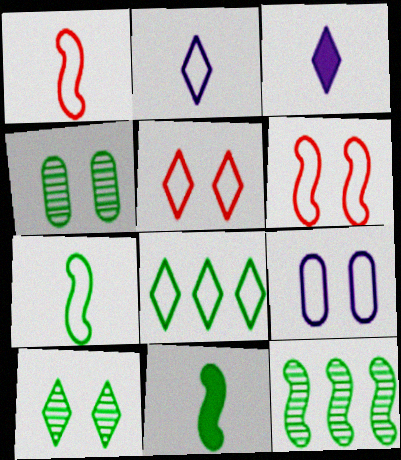[[1, 8, 9], 
[2, 5, 8], 
[4, 8, 11]]